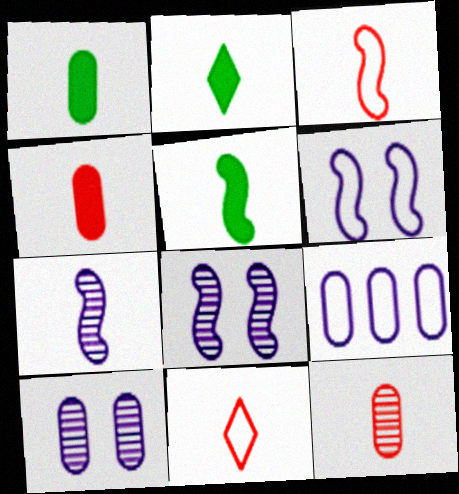[[1, 2, 5], 
[1, 7, 11], 
[3, 5, 7]]